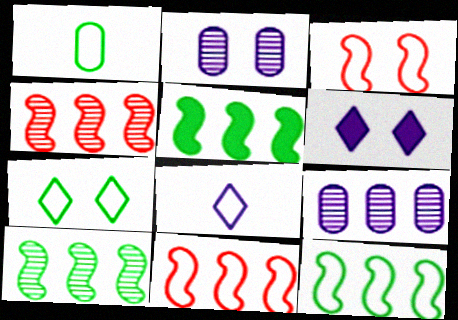[[1, 4, 6], 
[1, 7, 12], 
[5, 10, 12]]